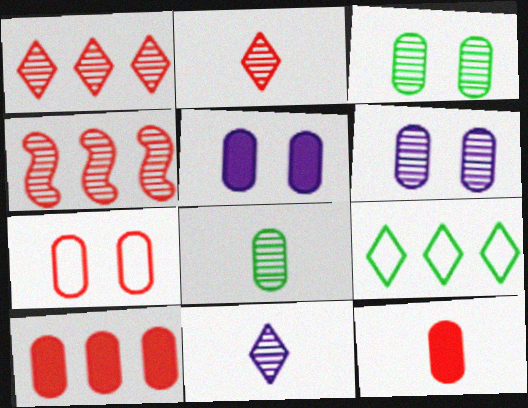[[3, 4, 11], 
[3, 5, 7]]